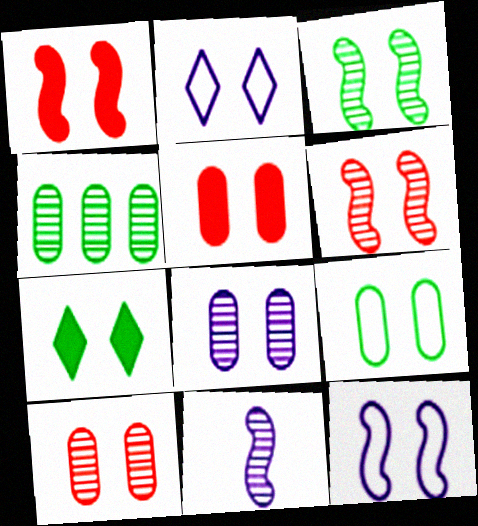[[1, 3, 12], 
[2, 3, 5], 
[3, 7, 9], 
[5, 8, 9], 
[7, 10, 12]]